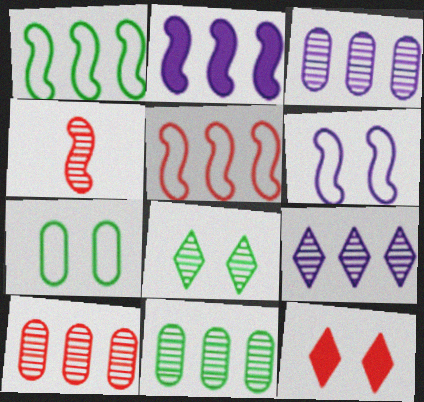[[3, 4, 8], 
[3, 10, 11]]